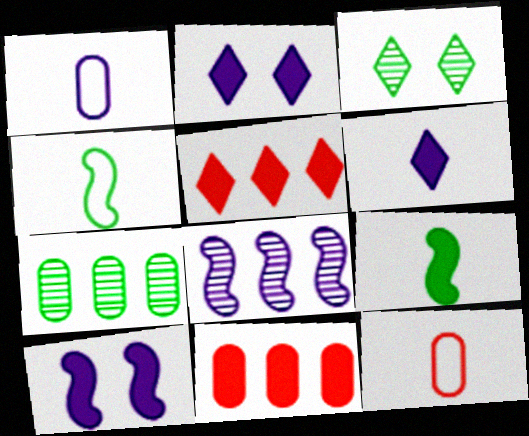[[1, 2, 8], 
[2, 9, 11]]